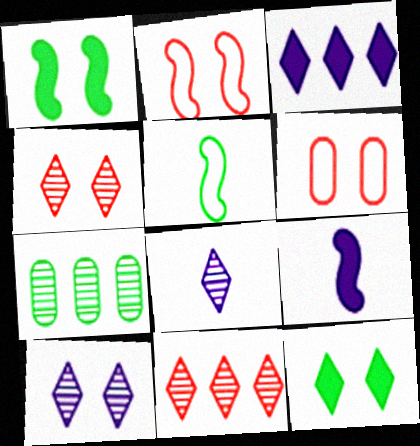[[1, 6, 10], 
[5, 7, 12]]